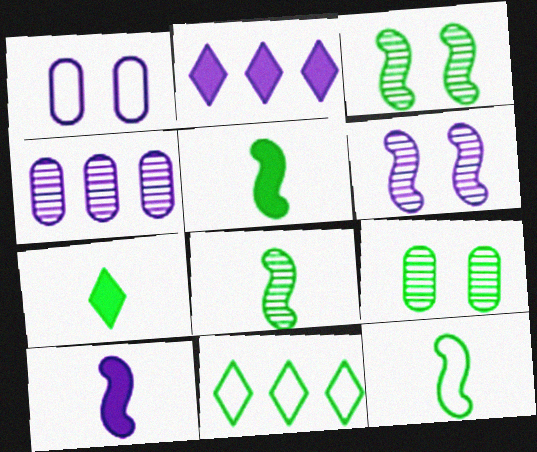[[5, 8, 12], 
[5, 9, 11]]